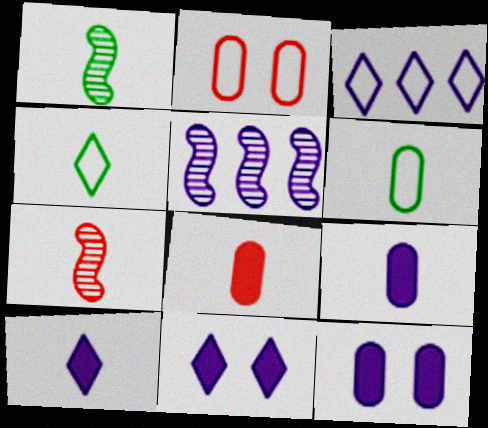[[4, 7, 9], 
[6, 7, 10]]